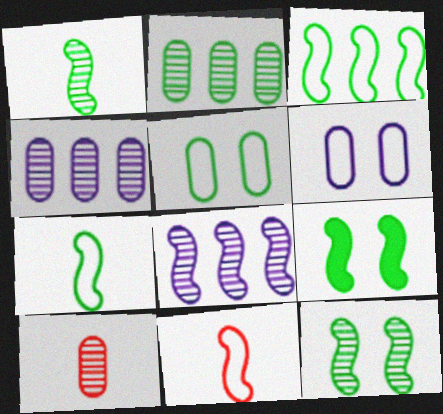[[1, 3, 9], 
[8, 9, 11]]